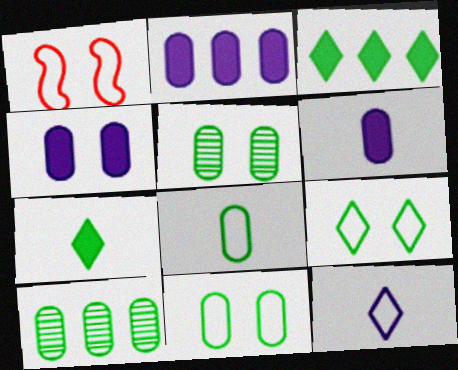[[2, 4, 6]]